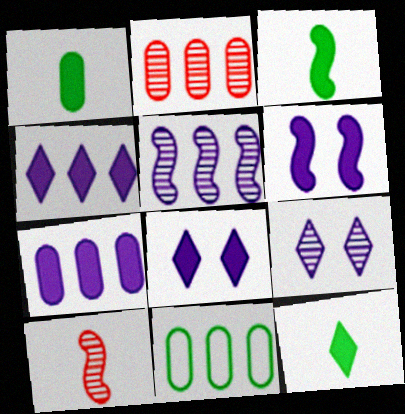[[1, 3, 12], 
[2, 7, 11], 
[8, 10, 11]]